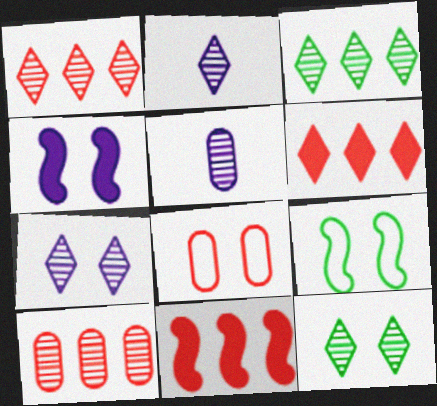[[1, 2, 12], 
[4, 8, 12], 
[5, 6, 9]]